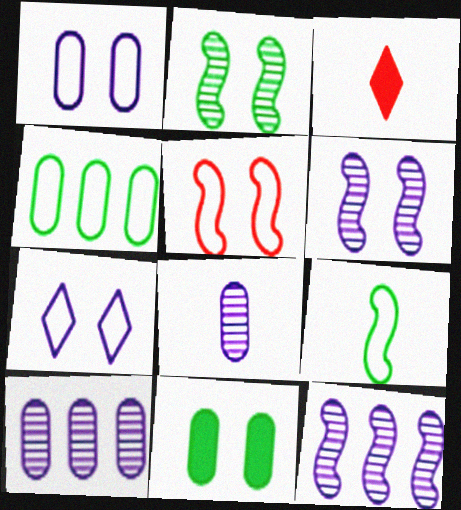[[3, 4, 6], 
[3, 8, 9]]